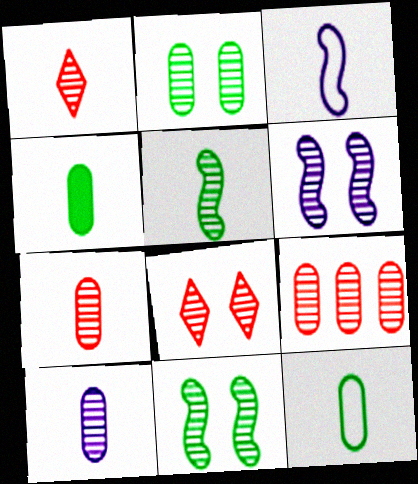[[1, 3, 4], 
[1, 5, 10], 
[2, 6, 8], 
[2, 9, 10]]